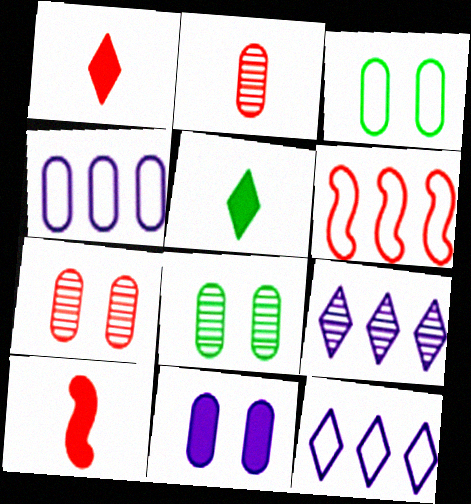[[1, 6, 7], 
[3, 7, 11], 
[3, 9, 10], 
[8, 10, 12]]